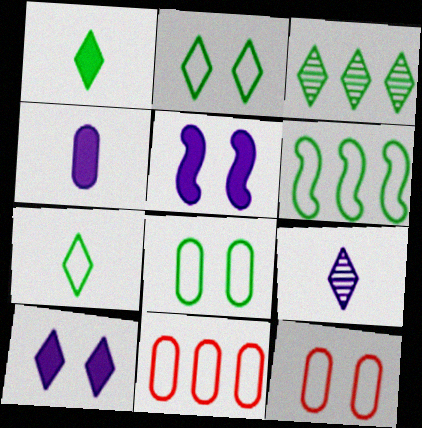[[1, 2, 3], 
[6, 7, 8]]